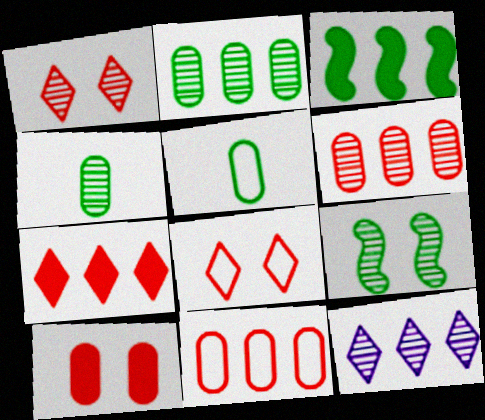[[3, 11, 12]]